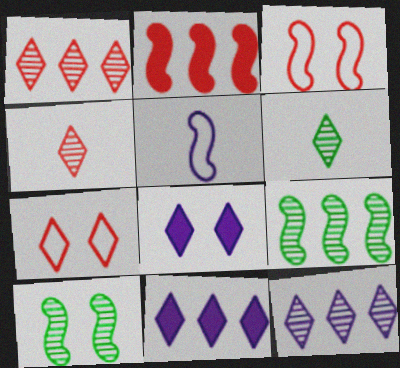[[2, 5, 10], 
[6, 7, 11]]